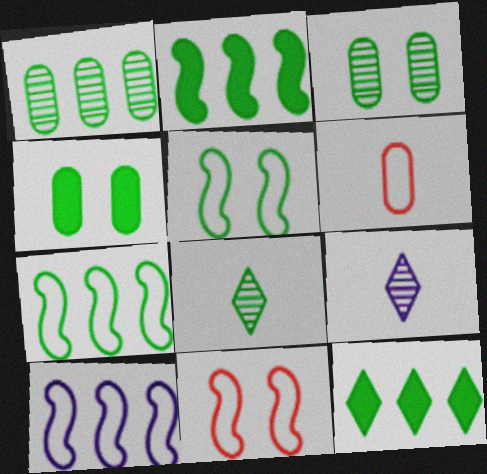[[1, 7, 12], 
[4, 7, 8]]